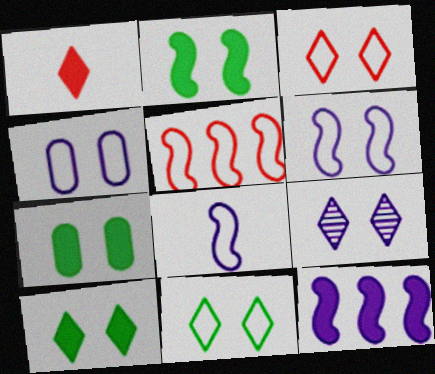[[1, 7, 12], 
[2, 7, 10], 
[3, 9, 10]]